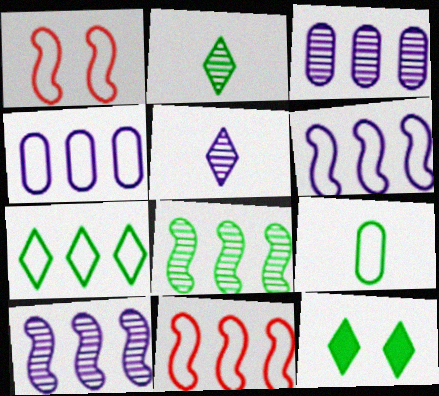[[2, 7, 12], 
[4, 7, 11], 
[8, 9, 12]]